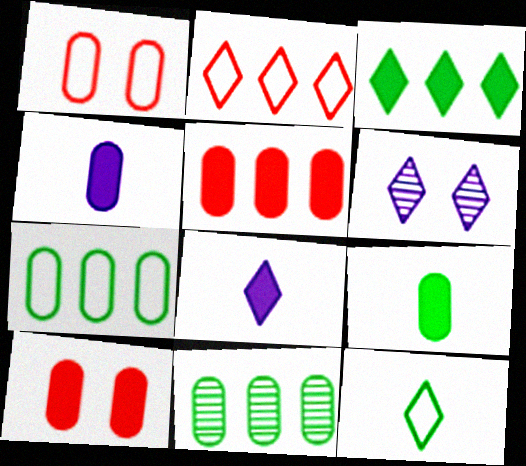[[1, 4, 11]]